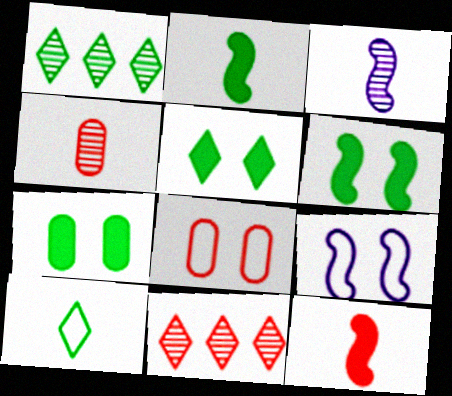[[1, 5, 10], 
[5, 6, 7], 
[8, 11, 12]]